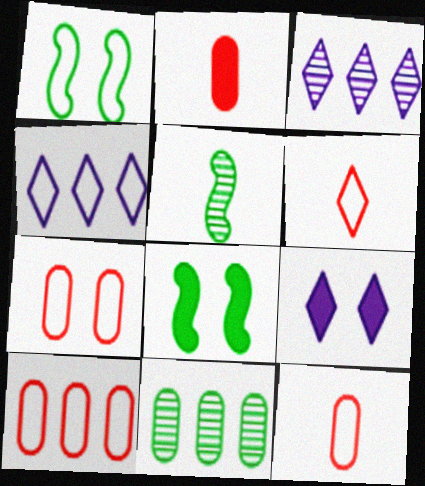[[1, 2, 3], 
[1, 4, 12], 
[3, 8, 12], 
[5, 9, 10], 
[7, 10, 12]]